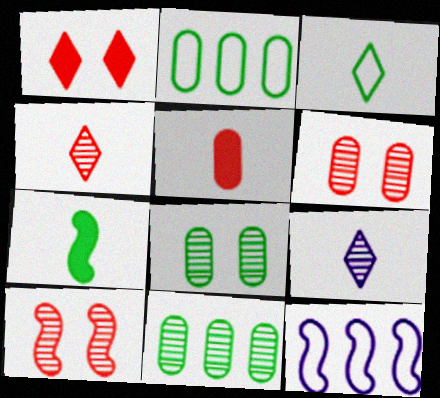[[7, 10, 12], 
[9, 10, 11]]